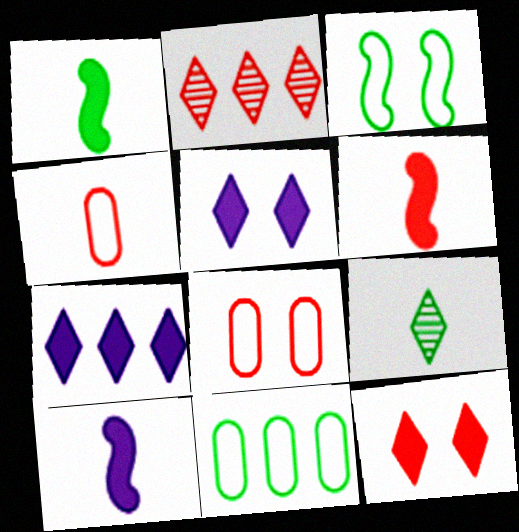[[1, 6, 10], 
[2, 6, 8], 
[4, 9, 10]]